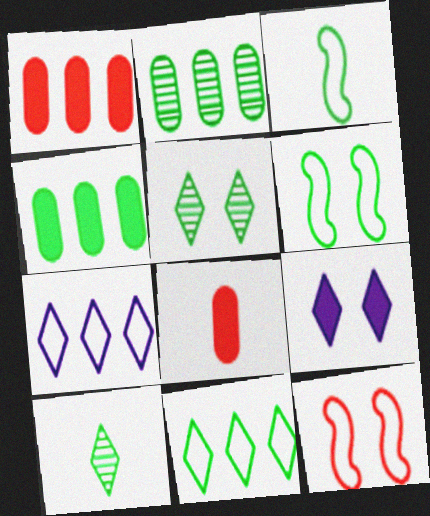[[3, 4, 5], 
[4, 6, 10]]